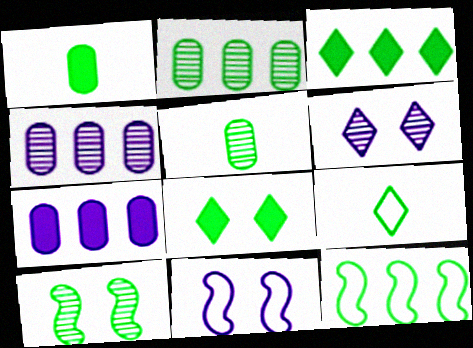[[2, 3, 12], 
[5, 8, 12]]